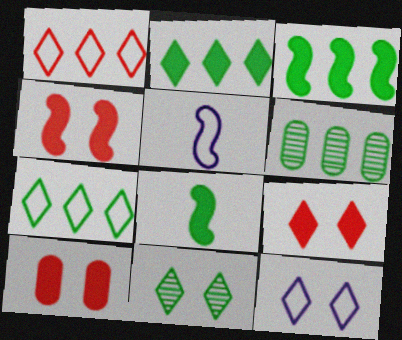[[3, 6, 7], 
[4, 9, 10], 
[5, 6, 9], 
[9, 11, 12]]